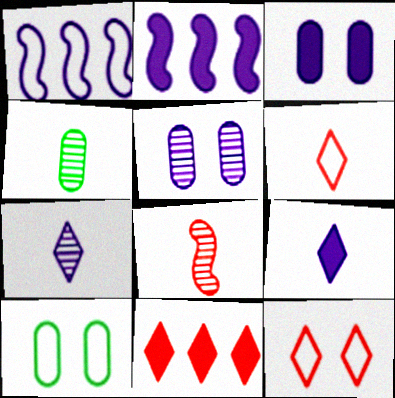[[1, 3, 7], 
[1, 5, 9], 
[1, 6, 10], 
[2, 3, 9], 
[2, 4, 12], 
[4, 7, 8]]